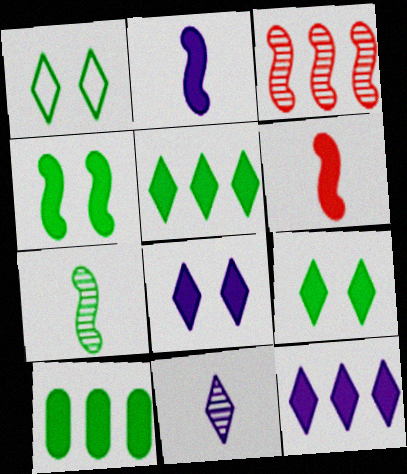[[1, 7, 10], 
[6, 8, 10]]